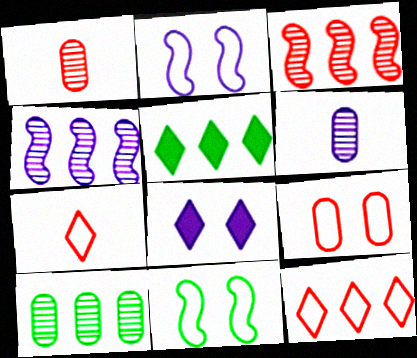[[1, 2, 5]]